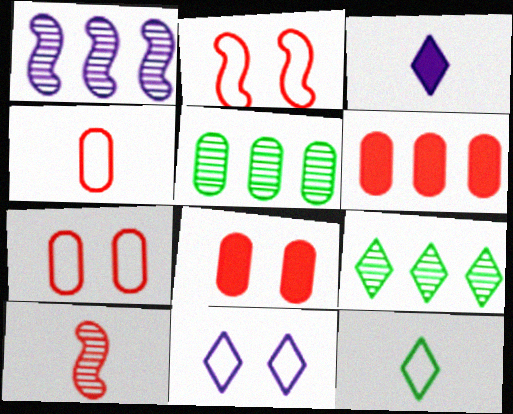[[1, 8, 12], 
[2, 3, 5]]